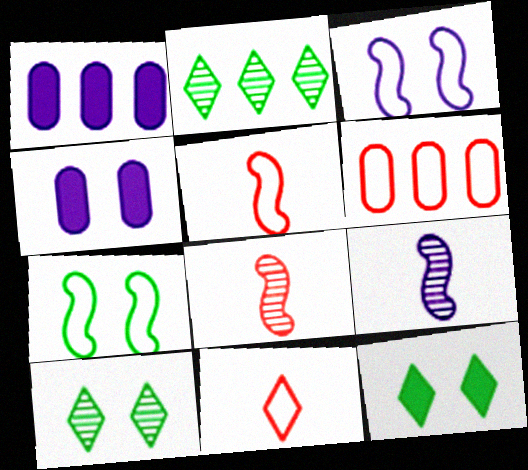[[1, 5, 10], 
[2, 4, 5], 
[6, 9, 12]]